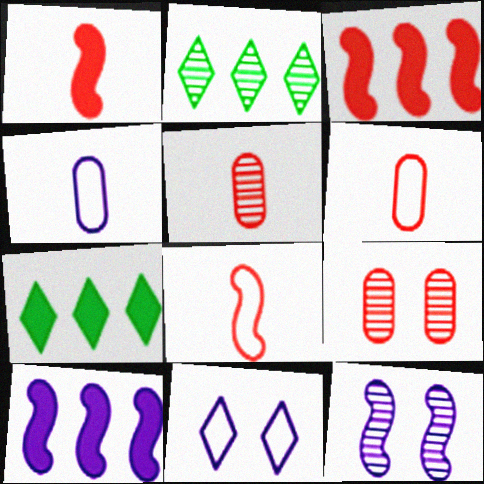[[2, 5, 12], 
[6, 7, 12]]